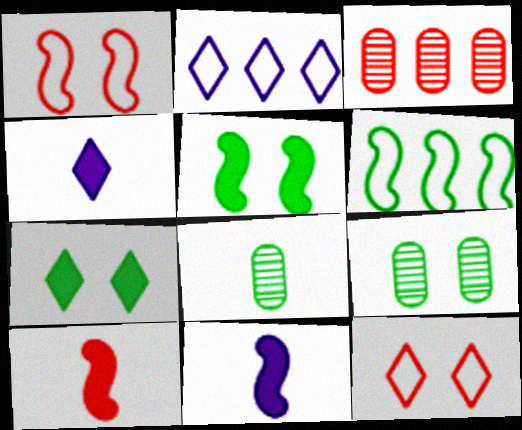[[2, 9, 10], 
[3, 10, 12], 
[6, 7, 8]]